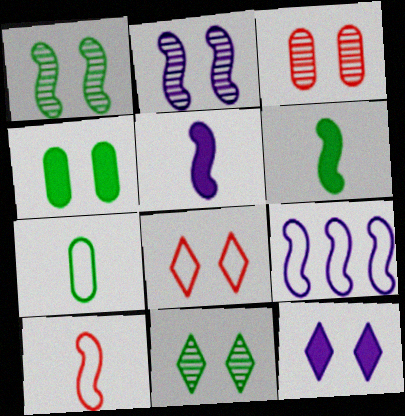[[2, 3, 11], 
[2, 4, 8], 
[2, 5, 9], 
[7, 8, 9], 
[8, 11, 12]]